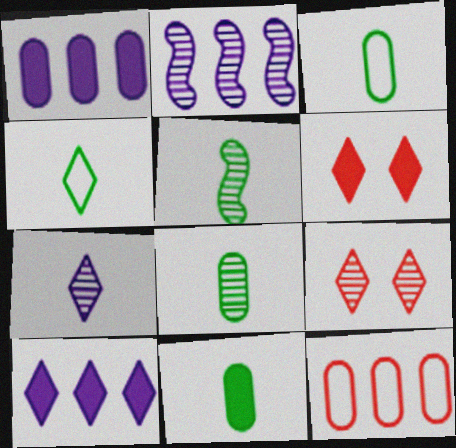[[2, 3, 6], 
[2, 8, 9], 
[3, 8, 11], 
[4, 5, 11], 
[4, 9, 10]]